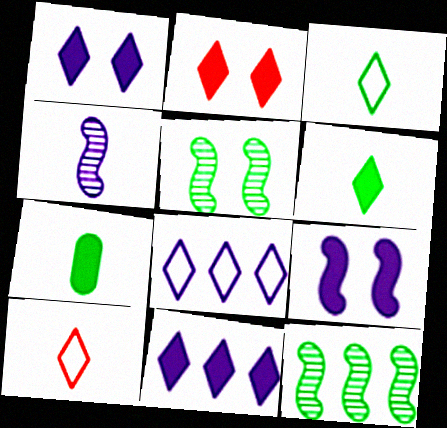[[2, 6, 11], 
[4, 7, 10]]